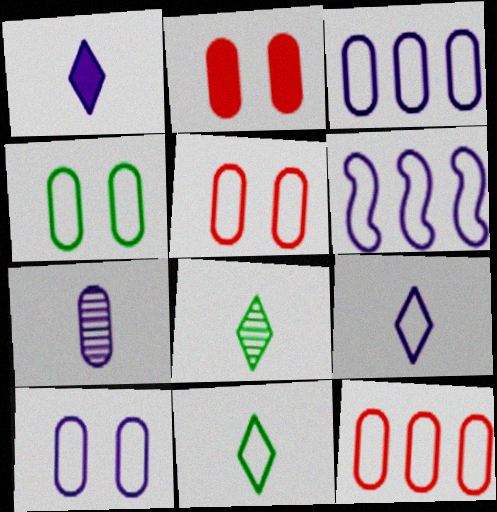[[2, 6, 8], 
[4, 5, 10], 
[5, 6, 11], 
[6, 9, 10]]